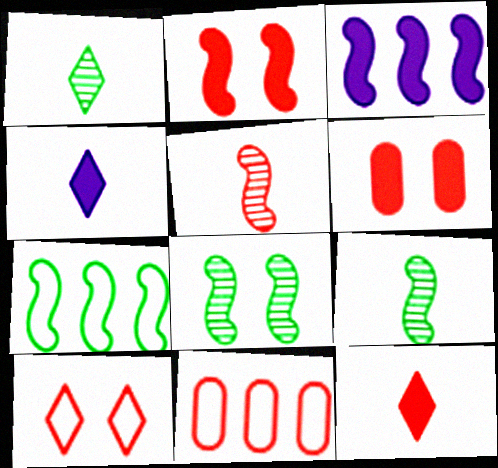[[4, 8, 11]]